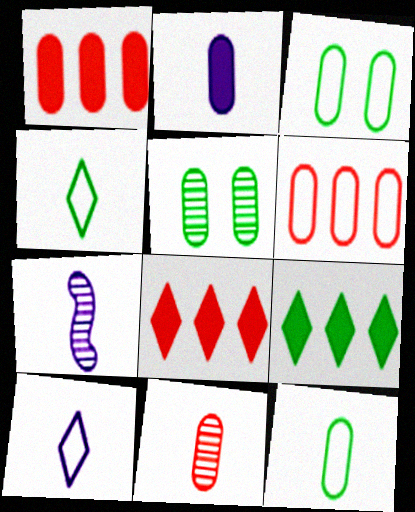[[2, 5, 6], 
[2, 7, 10], 
[2, 11, 12], 
[3, 7, 8]]